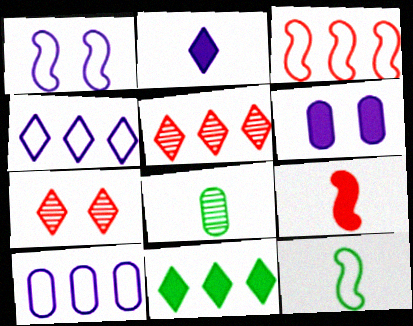[[1, 3, 12], 
[4, 5, 11], 
[5, 6, 12], 
[6, 9, 11]]